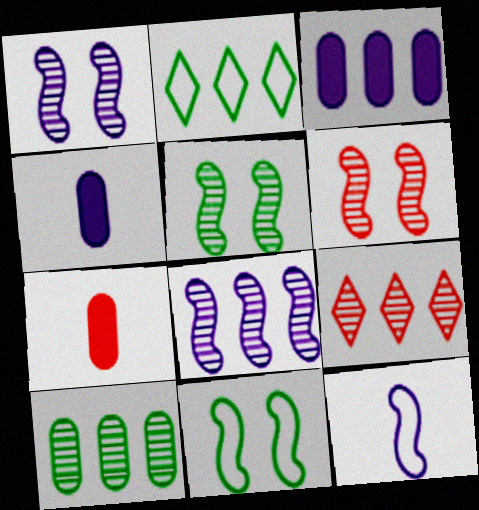[[1, 2, 7], 
[1, 5, 6], 
[2, 4, 6], 
[4, 9, 11], 
[8, 9, 10]]